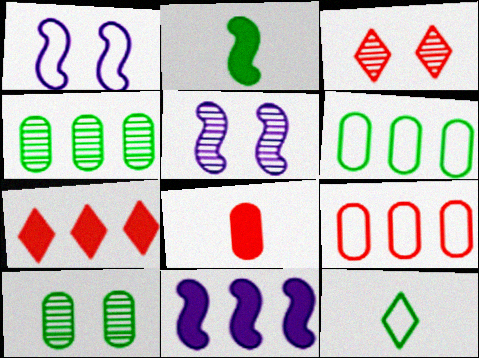[[1, 9, 12], 
[3, 5, 10]]